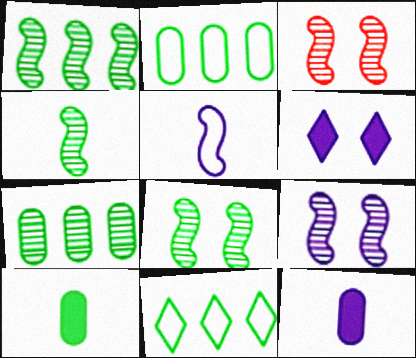[[1, 4, 8], 
[3, 8, 9], 
[3, 11, 12], 
[8, 10, 11]]